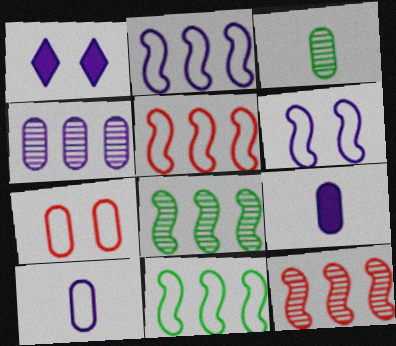[[1, 3, 5], 
[2, 5, 11]]